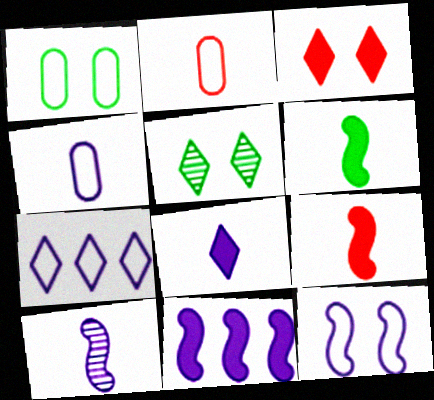[[2, 5, 11], 
[4, 7, 12], 
[4, 8, 10], 
[10, 11, 12]]